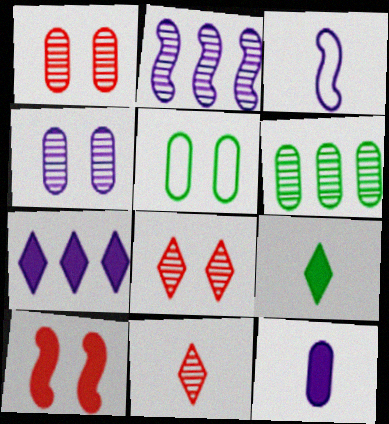[[3, 4, 7]]